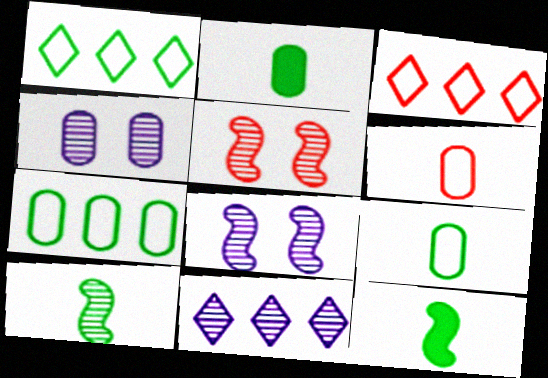[[2, 3, 8], 
[3, 4, 12]]